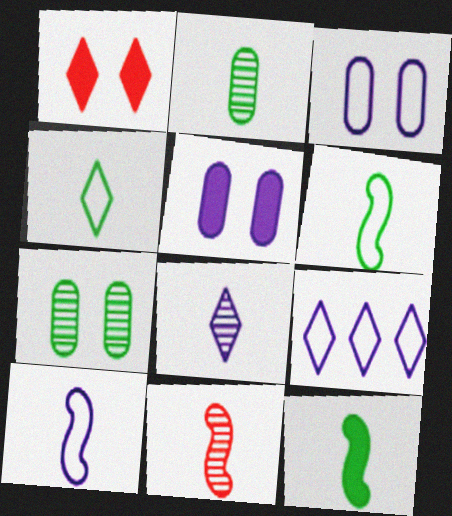[[2, 4, 12], 
[2, 8, 11], 
[3, 9, 10], 
[10, 11, 12]]